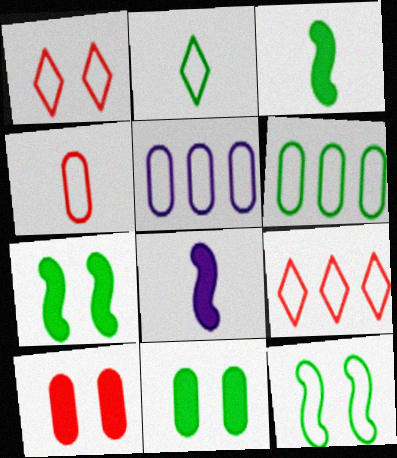[[2, 6, 12]]